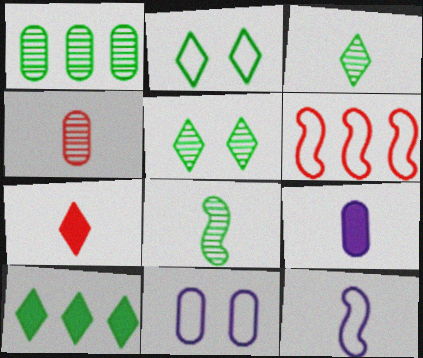[[1, 5, 8], 
[2, 3, 10], 
[5, 6, 9]]